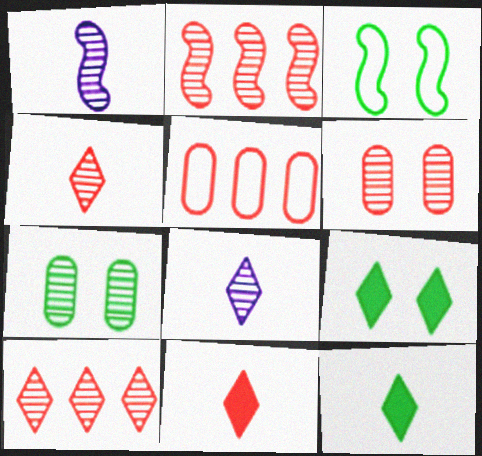[[1, 5, 9], 
[1, 7, 10], 
[2, 4, 6], 
[2, 7, 8], 
[3, 7, 9]]